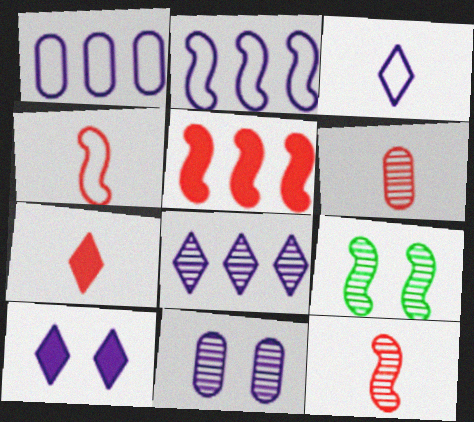[[1, 7, 9], 
[3, 8, 10], 
[4, 6, 7], 
[6, 8, 9]]